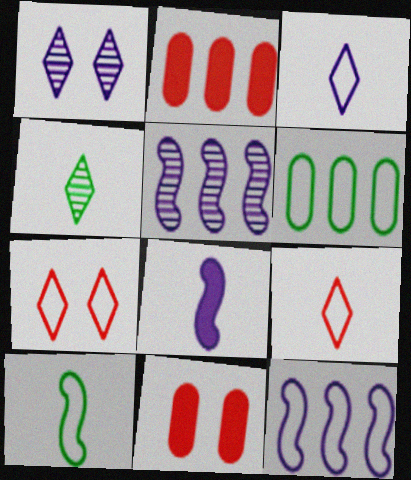[[1, 2, 10], 
[4, 11, 12]]